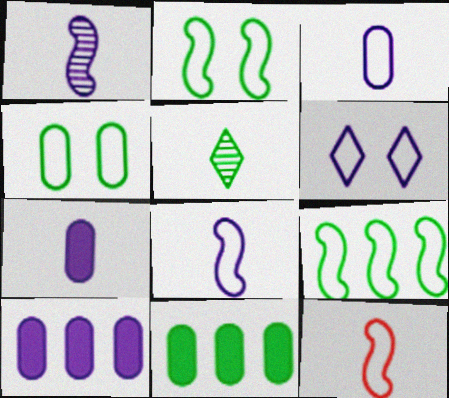[[1, 6, 10], 
[2, 5, 11], 
[5, 7, 12]]